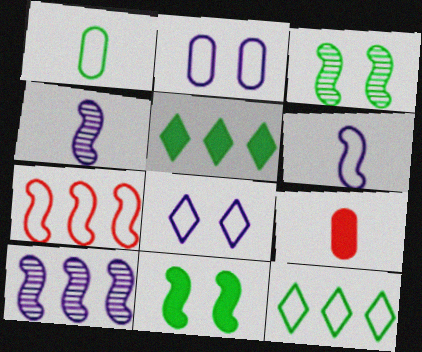[[1, 3, 5], 
[1, 7, 8], 
[4, 7, 11]]